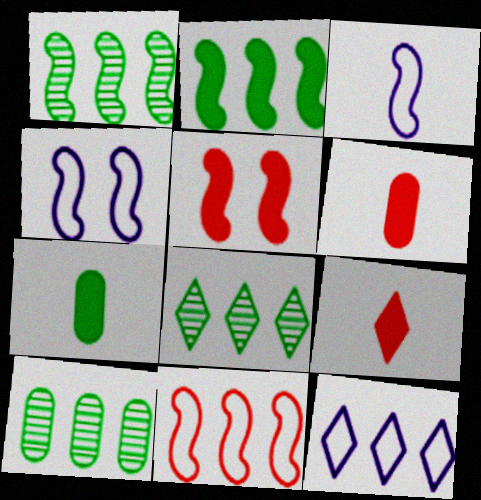[[1, 3, 5], 
[1, 8, 10], 
[4, 6, 8], 
[4, 9, 10]]